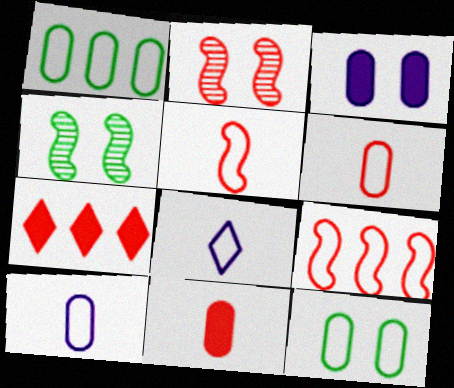[[2, 6, 7], 
[4, 7, 10], 
[8, 9, 12]]